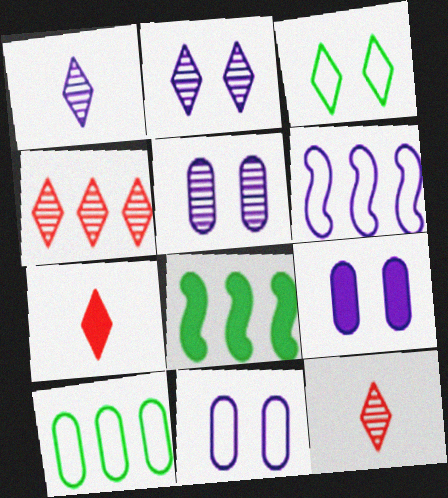[[1, 6, 9], 
[5, 9, 11], 
[7, 8, 9], 
[8, 11, 12]]